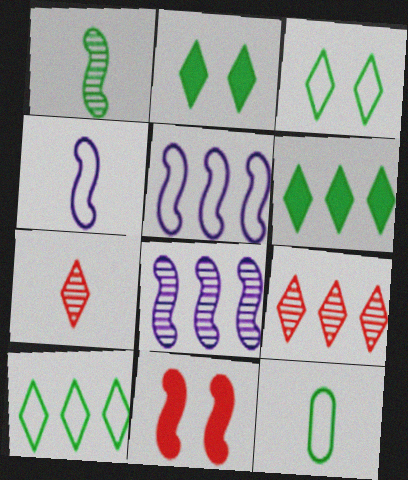[[1, 5, 11]]